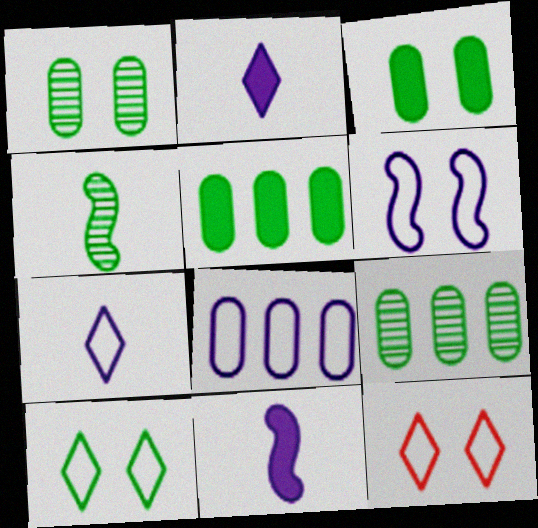[[4, 5, 10], 
[6, 7, 8], 
[9, 11, 12]]